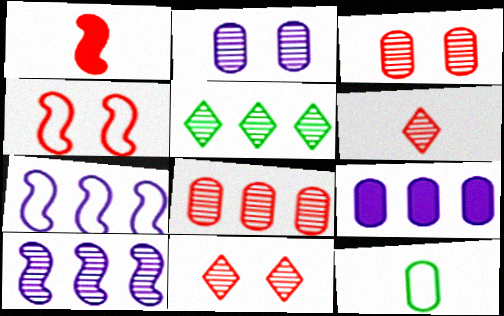[[3, 9, 12], 
[5, 8, 10]]